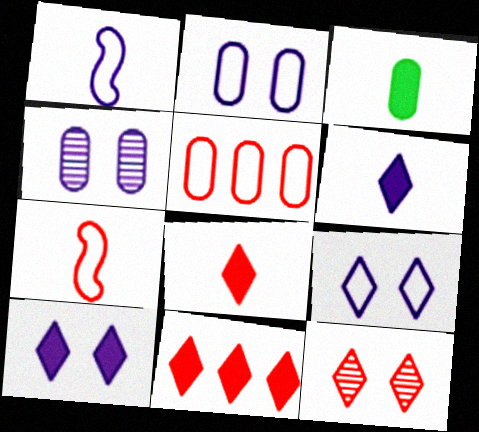[[3, 4, 5]]